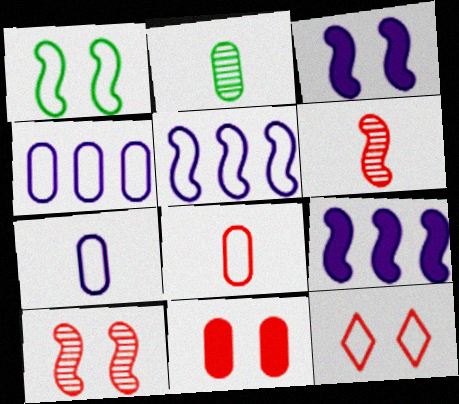[[1, 3, 10], 
[1, 6, 9], 
[2, 4, 11], 
[2, 9, 12], 
[10, 11, 12]]